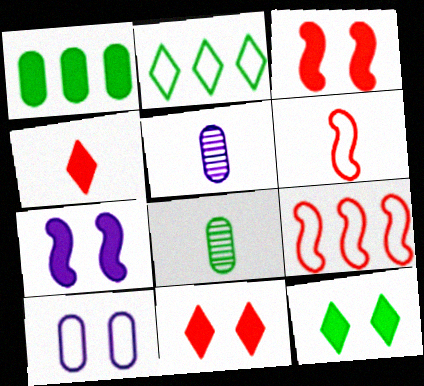[[1, 4, 7], 
[2, 3, 5], 
[2, 6, 10], 
[5, 9, 12]]